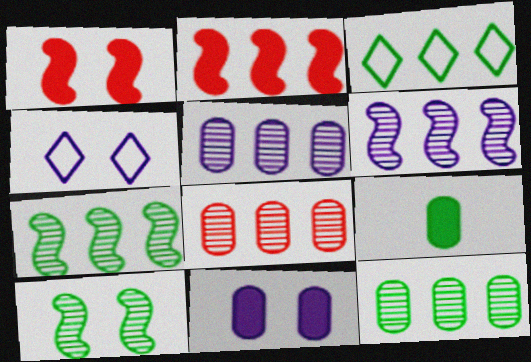[[2, 3, 5], 
[3, 9, 10], 
[5, 8, 12]]